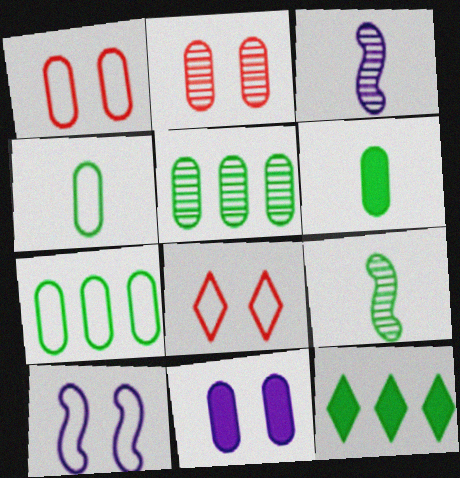[[1, 3, 12]]